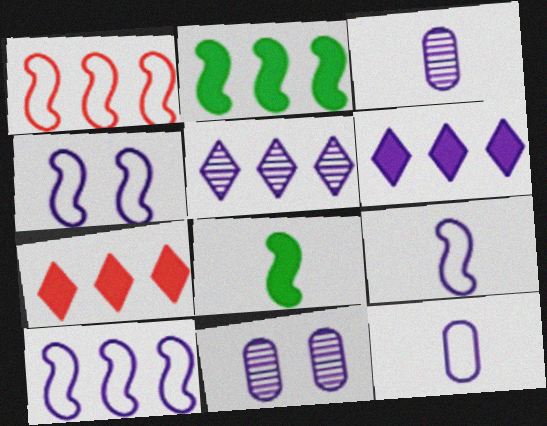[[3, 4, 6], 
[4, 9, 10], 
[6, 9, 11]]